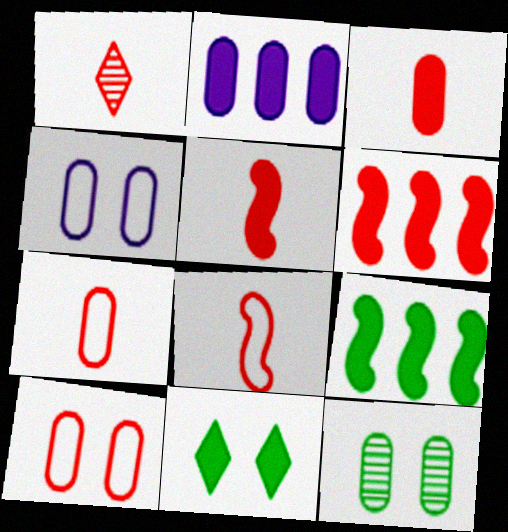[[1, 3, 8], 
[1, 4, 9], 
[1, 5, 7], 
[1, 6, 10], 
[2, 5, 11], 
[2, 7, 12]]